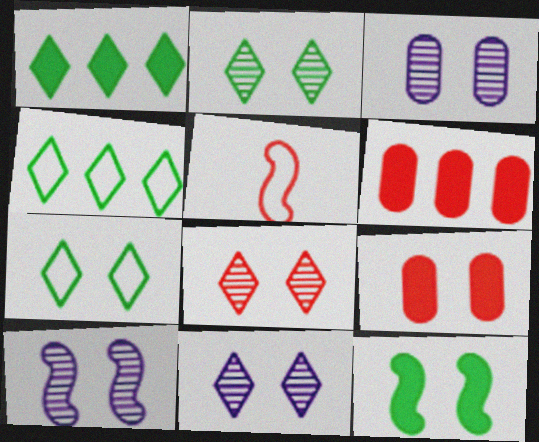[[1, 3, 5], 
[2, 8, 11], 
[3, 10, 11], 
[5, 6, 8], 
[7, 9, 10]]